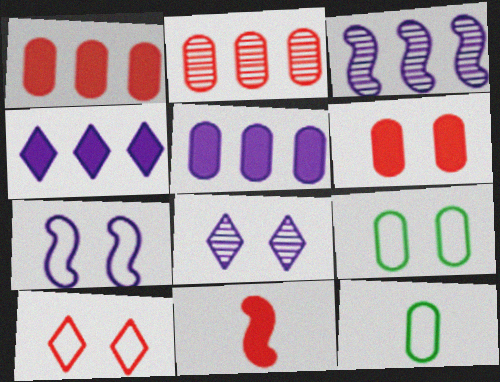[[2, 10, 11], 
[7, 9, 10]]